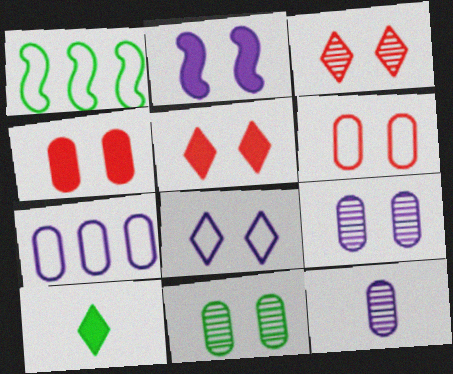[[1, 5, 12], 
[1, 10, 11], 
[2, 8, 9]]